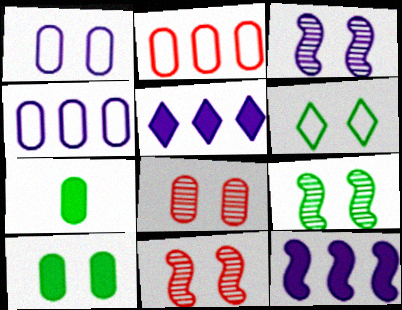[[1, 8, 10], 
[3, 9, 11], 
[4, 7, 8], 
[6, 9, 10]]